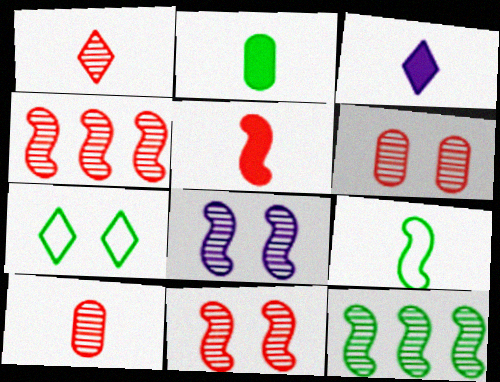[[1, 4, 6], 
[2, 3, 5], 
[2, 7, 12], 
[3, 9, 10]]